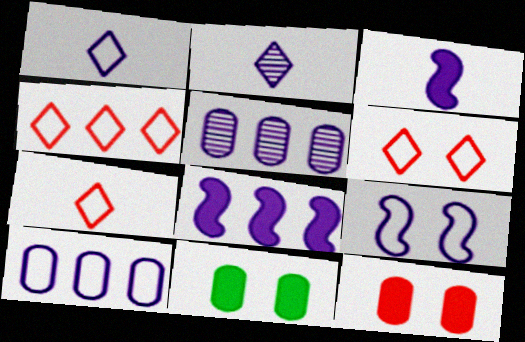[[1, 9, 10], 
[4, 6, 7]]